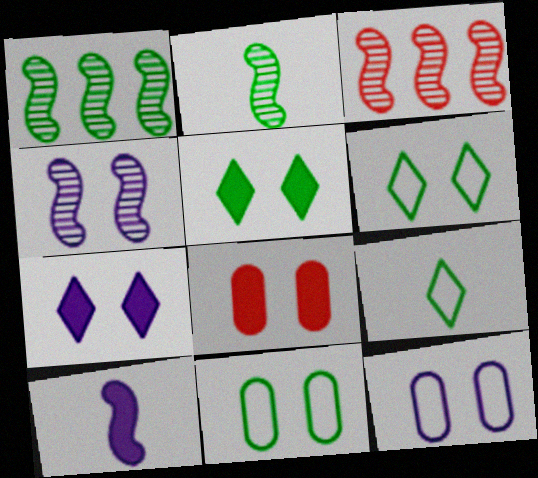[[2, 3, 4], 
[4, 6, 8], 
[4, 7, 12]]